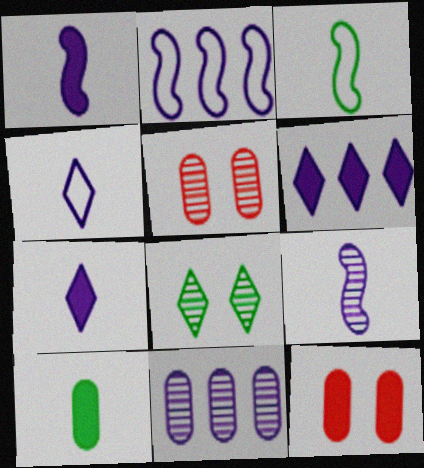[[2, 6, 11], 
[3, 5, 6]]